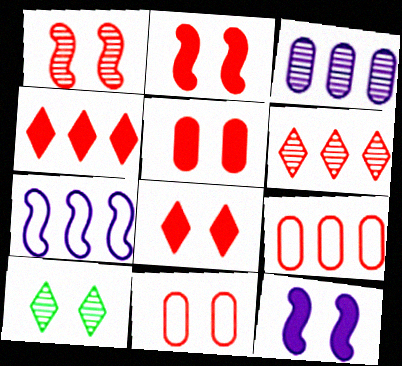[[1, 8, 11], 
[2, 5, 8], 
[10, 11, 12]]